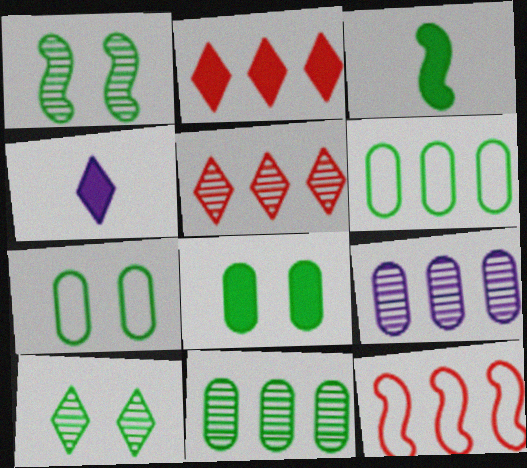[[3, 6, 10]]